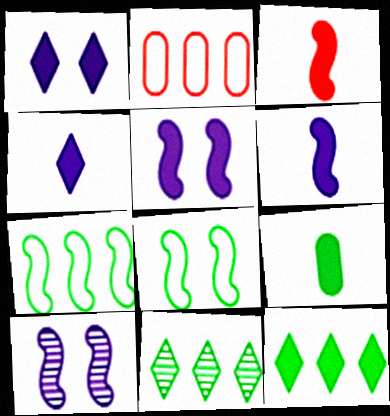[[3, 4, 9], 
[3, 7, 10], 
[8, 9, 11]]